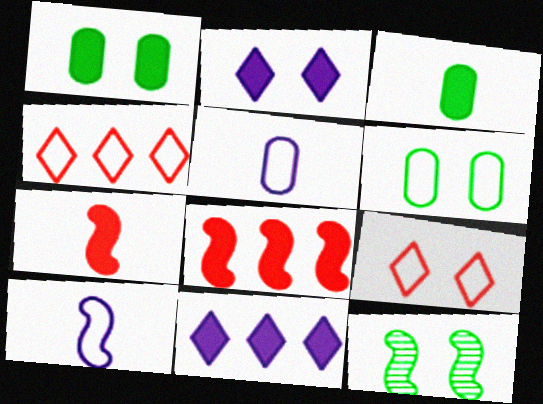[[1, 7, 11], 
[2, 3, 8], 
[4, 6, 10], 
[8, 10, 12]]